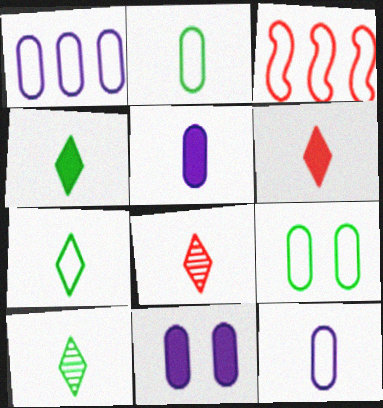[[3, 10, 11], 
[4, 7, 10]]